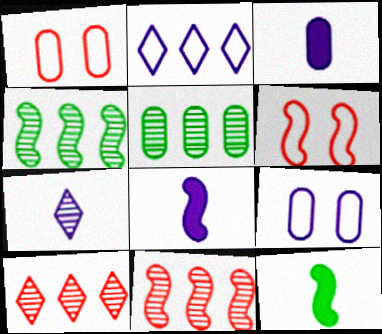[[1, 3, 5], 
[4, 6, 8], 
[9, 10, 12]]